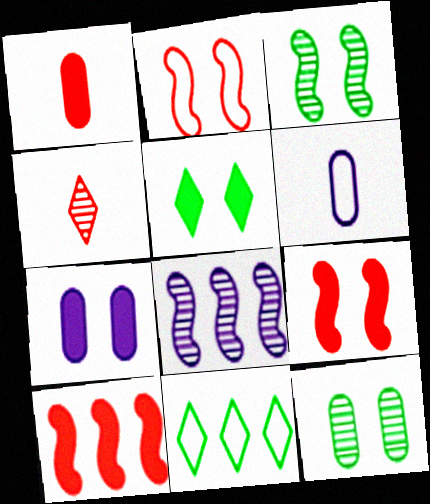[[2, 6, 11], 
[4, 8, 12], 
[5, 7, 9]]